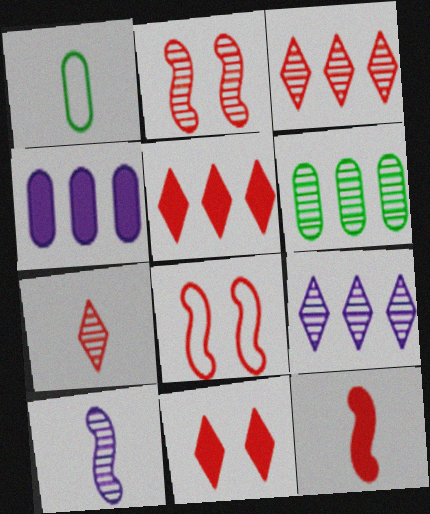[]